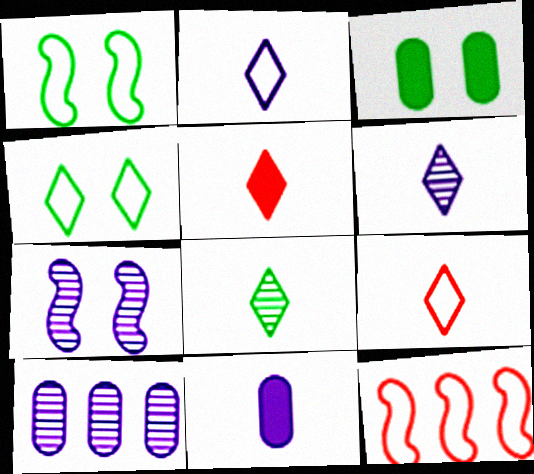[[1, 5, 10], 
[2, 5, 8], 
[3, 6, 12], 
[6, 7, 10]]